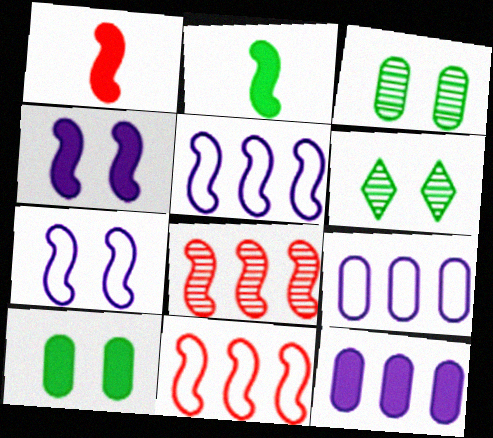[[1, 6, 9], 
[2, 7, 8]]